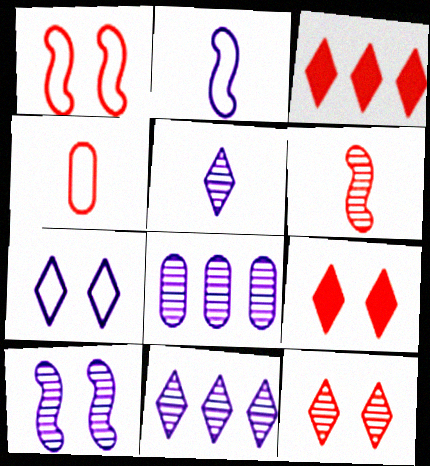[[5, 8, 10]]